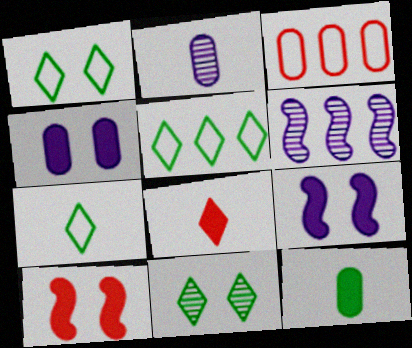[[1, 5, 7], 
[2, 5, 10]]